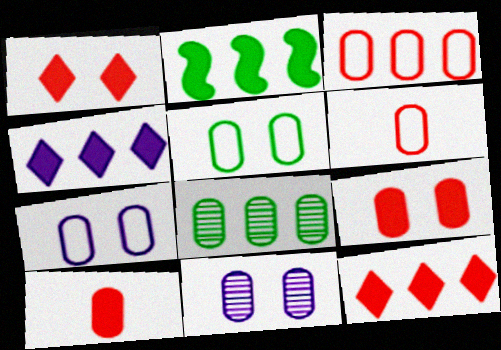[[5, 9, 11], 
[7, 8, 10]]